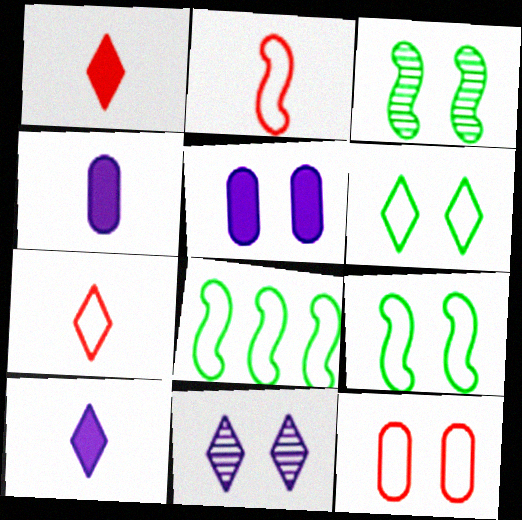[]